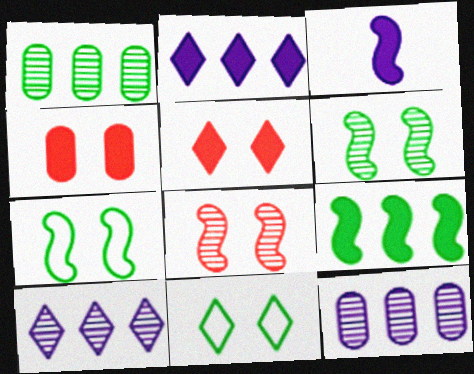[]